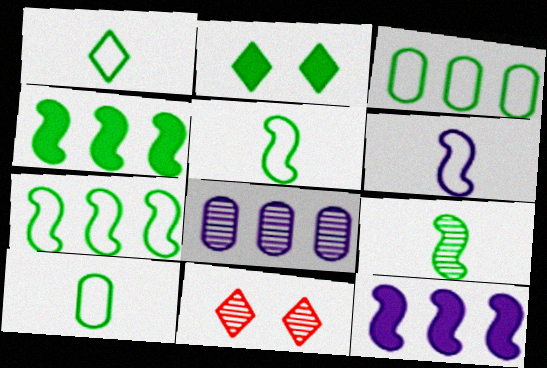[[1, 5, 10], 
[2, 3, 9], 
[8, 9, 11], 
[10, 11, 12]]